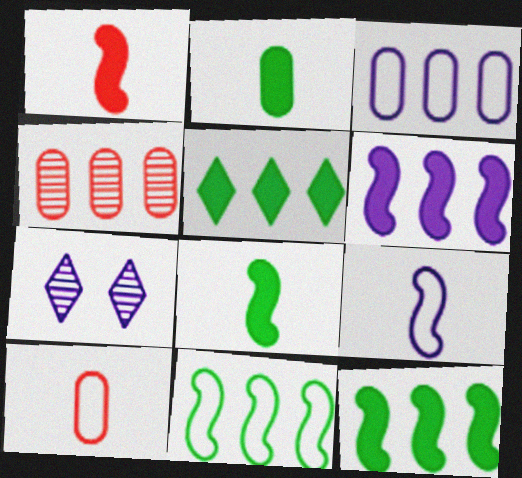[[7, 10, 12]]